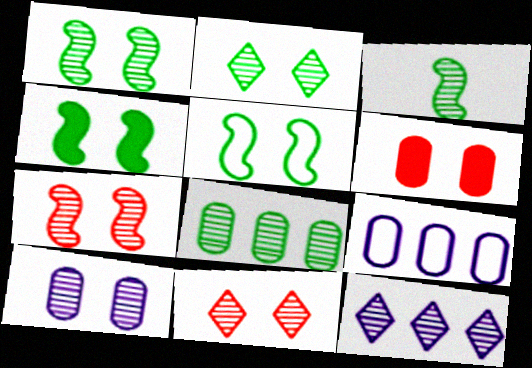[[1, 4, 5], 
[1, 10, 11], 
[2, 3, 8], 
[2, 7, 10]]